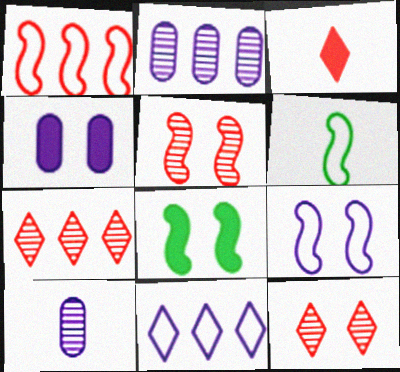[[1, 6, 9], 
[3, 6, 10], 
[4, 6, 7], 
[5, 8, 9]]